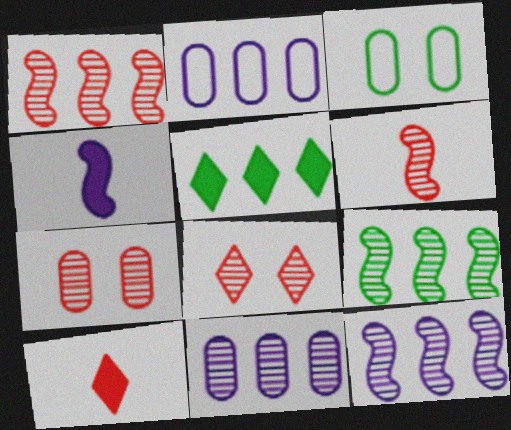[[1, 2, 5], 
[1, 9, 12], 
[3, 10, 12]]